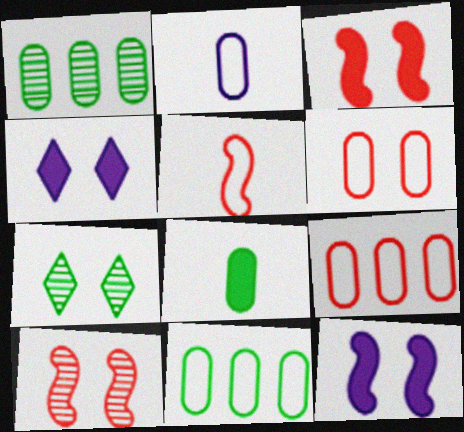[[1, 4, 5], 
[2, 6, 11], 
[6, 7, 12]]